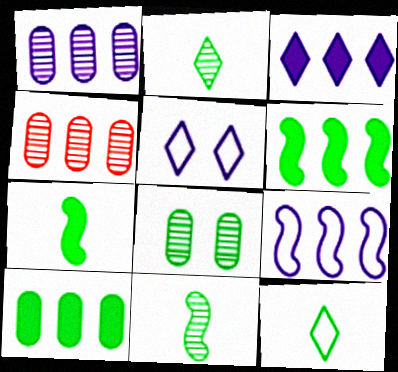[[1, 3, 9], 
[4, 5, 7], 
[6, 8, 12]]